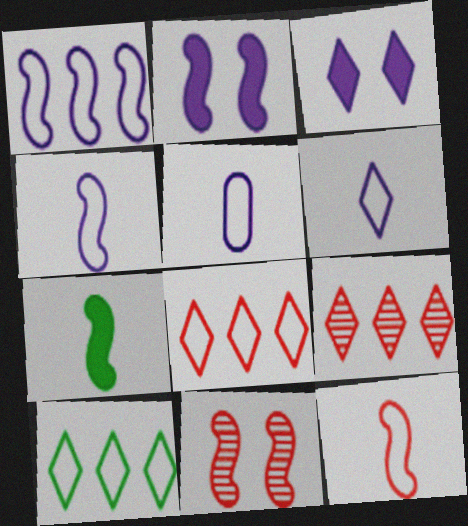[[1, 7, 11], 
[4, 5, 6]]